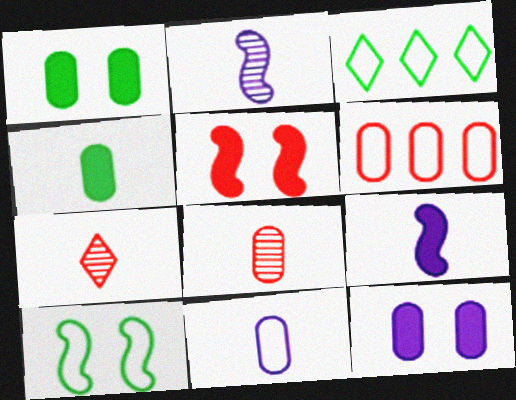[[4, 8, 11], 
[5, 6, 7]]